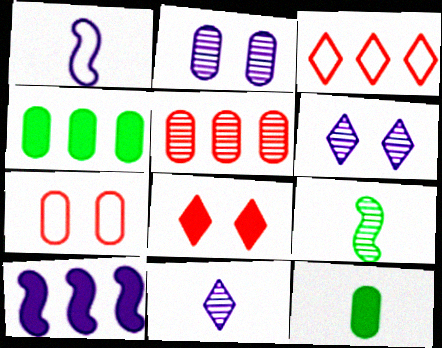[[5, 6, 9], 
[8, 10, 12]]